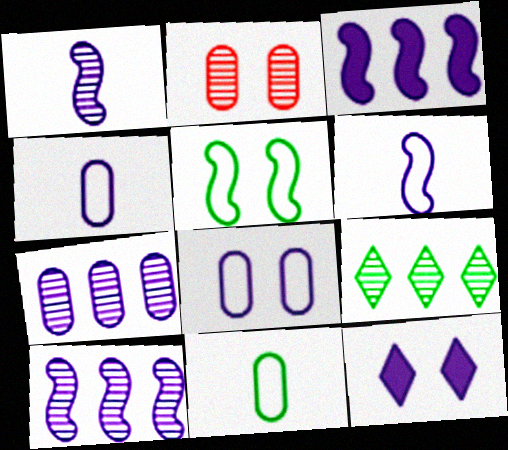[[1, 2, 9], 
[2, 5, 12], 
[4, 10, 12], 
[6, 7, 12]]